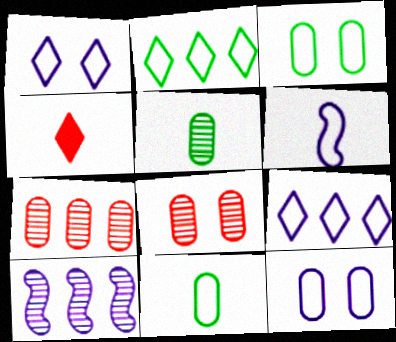[[3, 4, 10], 
[4, 5, 6], 
[6, 9, 12]]